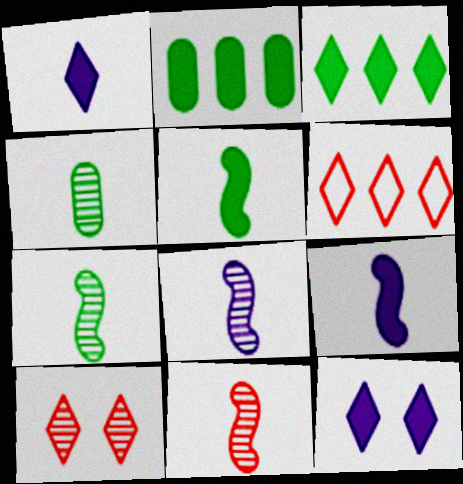[[7, 8, 11]]